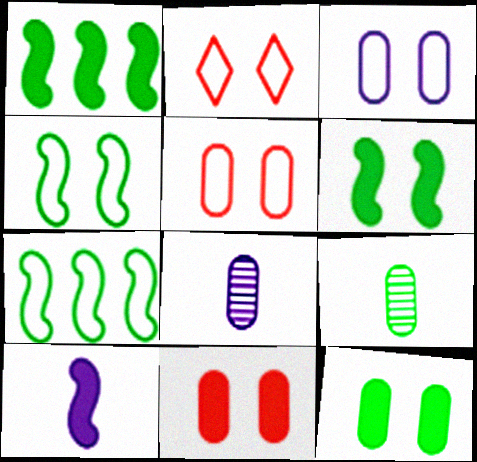[[1, 2, 8], 
[2, 3, 4]]